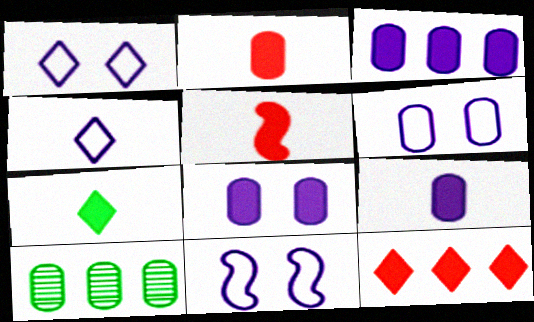[[1, 5, 10], 
[1, 6, 11], 
[2, 6, 10], 
[3, 8, 9], 
[5, 7, 9]]